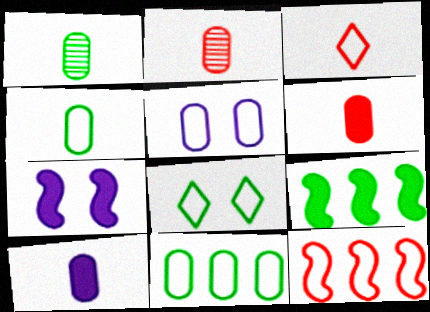[[1, 8, 9], 
[2, 4, 10]]